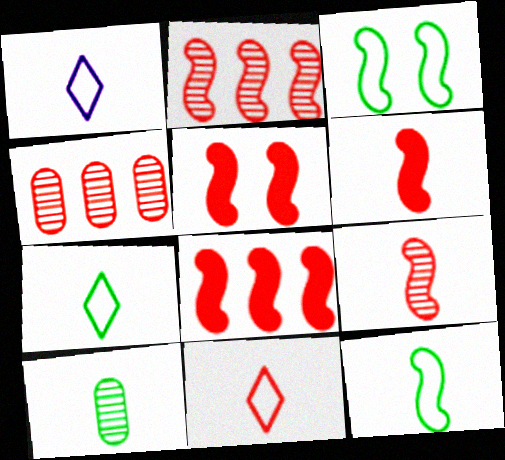[[1, 6, 10], 
[1, 7, 11], 
[4, 5, 11], 
[5, 6, 8]]